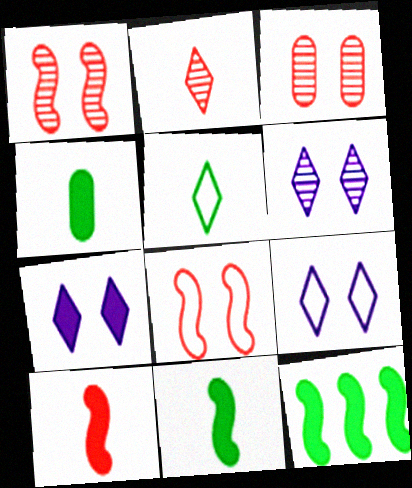[[6, 7, 9]]